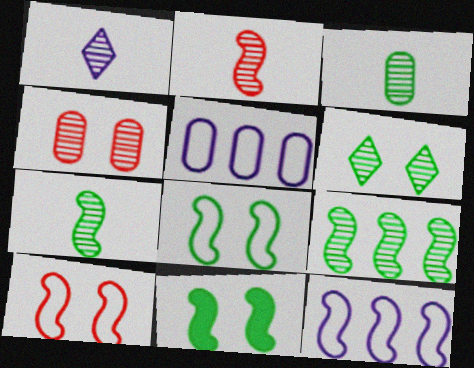[[1, 2, 3], 
[1, 4, 9], 
[2, 11, 12], 
[3, 6, 9]]